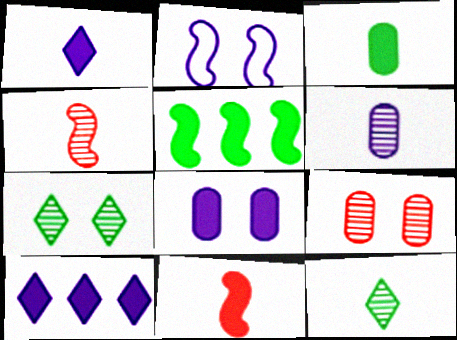[[1, 3, 11], 
[2, 4, 5], 
[2, 6, 10], 
[4, 6, 12]]